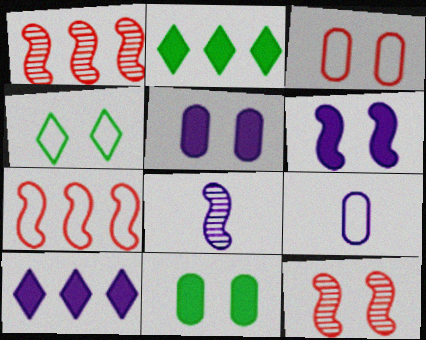[[2, 3, 8], 
[2, 9, 12], 
[4, 5, 12], 
[4, 7, 9]]